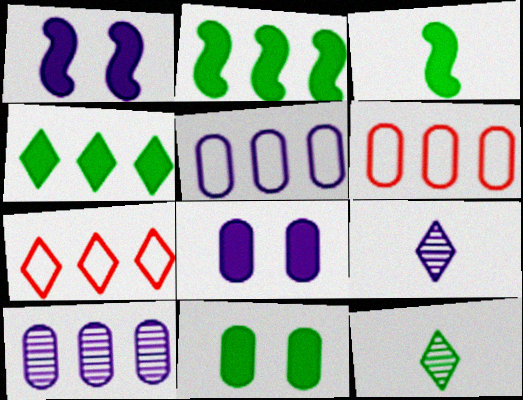[[1, 5, 9], 
[1, 6, 12], 
[2, 7, 10], 
[3, 4, 11]]